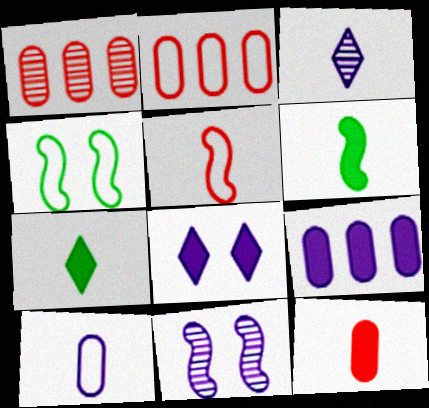[[2, 7, 11]]